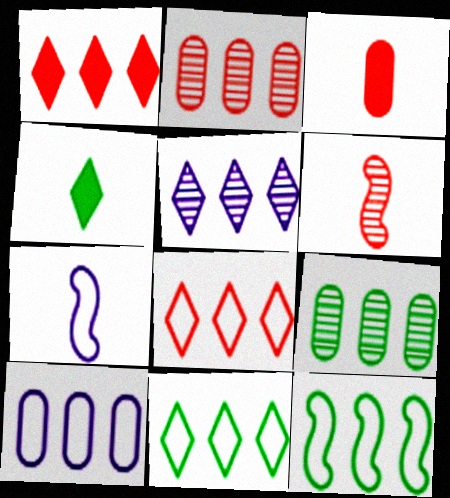[[1, 5, 11], 
[8, 10, 12]]